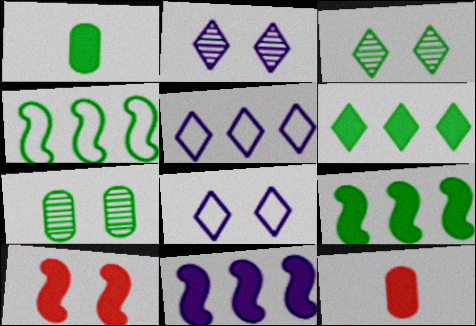[[1, 3, 4], 
[2, 4, 12], 
[7, 8, 10]]